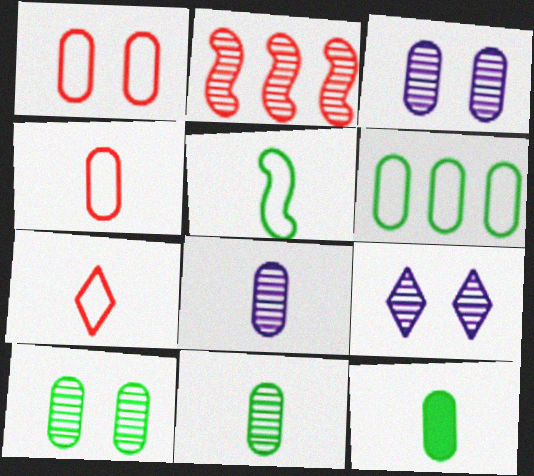[[2, 9, 11], 
[4, 8, 12], 
[6, 10, 12]]